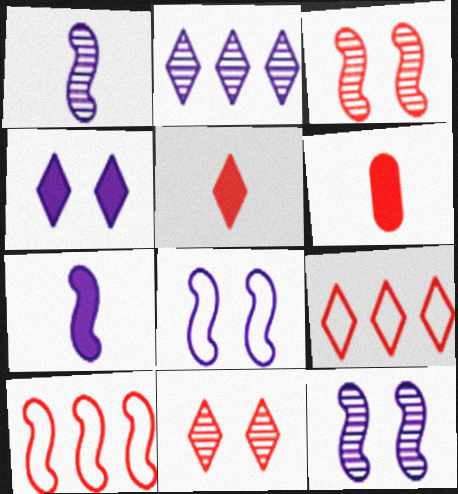[[3, 6, 9], 
[5, 9, 11], 
[6, 10, 11]]